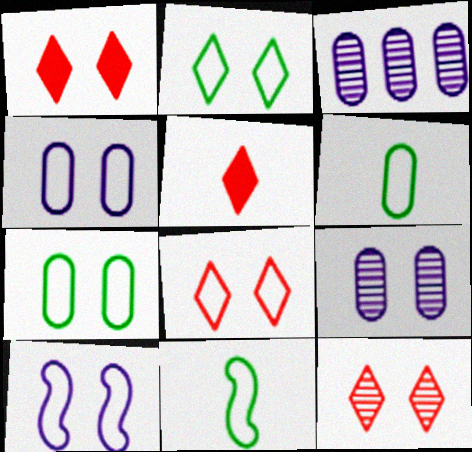[[1, 3, 11], 
[1, 8, 12], 
[7, 8, 10]]